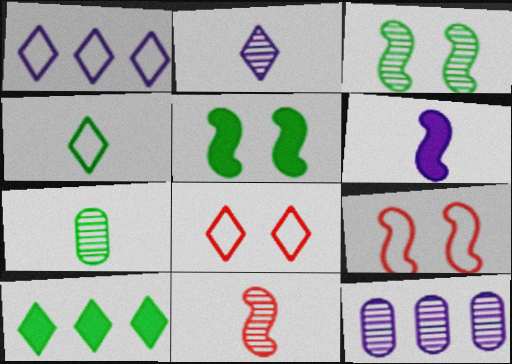[[1, 4, 8], 
[2, 7, 11], 
[2, 8, 10]]